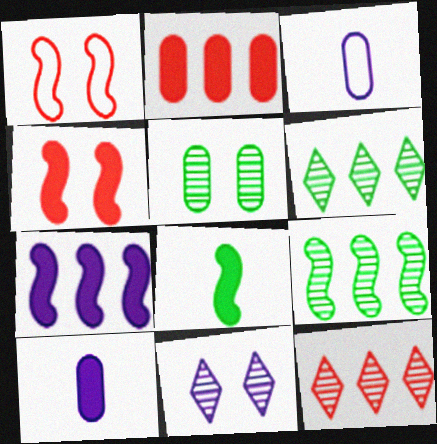[[1, 6, 10], 
[2, 3, 5], 
[3, 4, 6], 
[3, 7, 11], 
[4, 7, 8]]